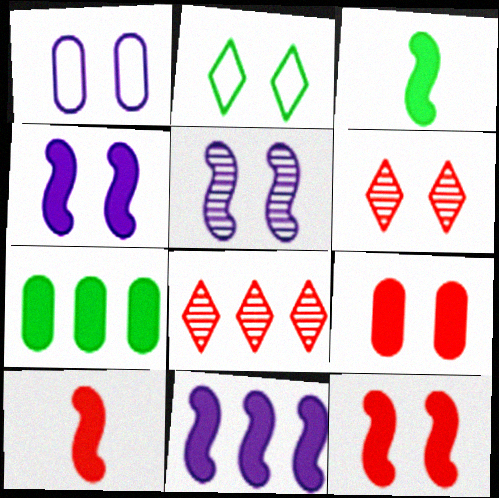[[1, 3, 8], 
[2, 5, 9], 
[3, 11, 12]]